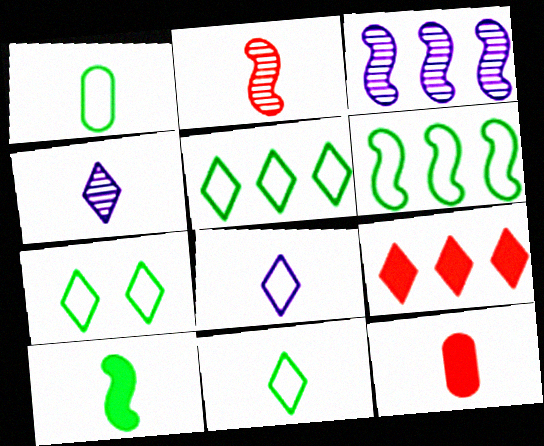[[1, 6, 7], 
[3, 7, 12], 
[4, 7, 9], 
[5, 7, 11]]